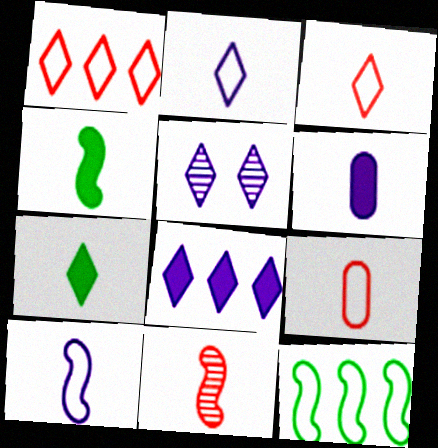[[1, 5, 7], 
[2, 5, 8], 
[4, 10, 11]]